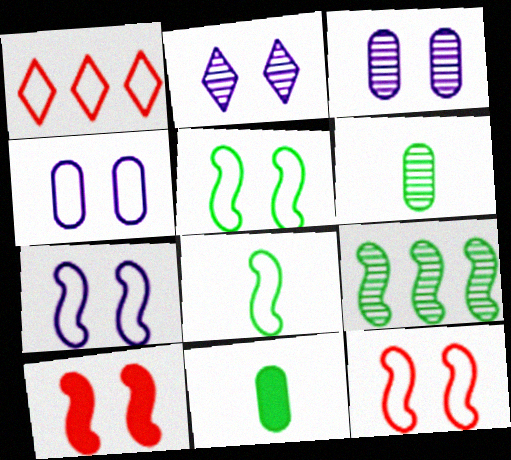[[1, 4, 8], 
[5, 7, 12]]